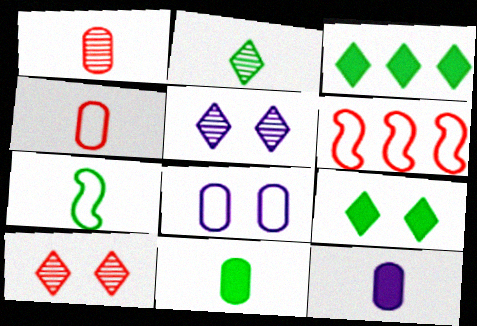[[2, 7, 11], 
[5, 6, 11]]